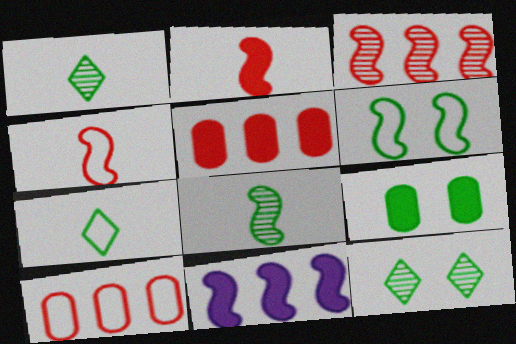[[6, 9, 12]]